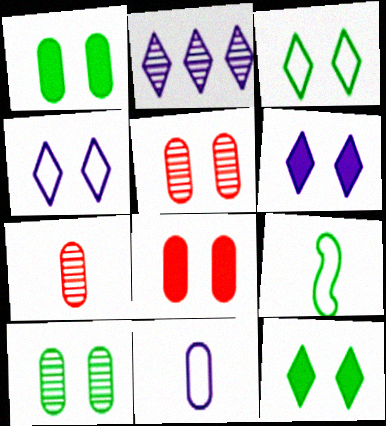[[2, 8, 9]]